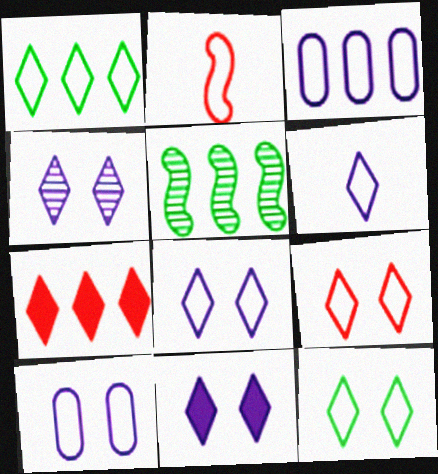[[1, 2, 10], 
[1, 6, 9], 
[2, 3, 12], 
[3, 5, 7], 
[4, 8, 11], 
[8, 9, 12]]